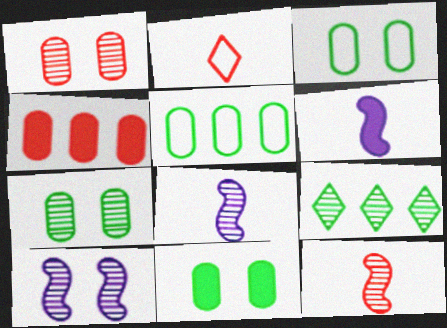[[1, 8, 9], 
[3, 7, 11]]